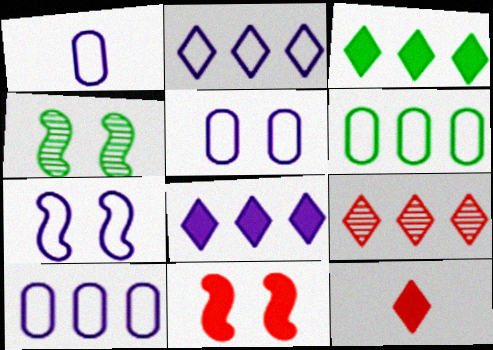[[1, 2, 7], 
[1, 5, 10], 
[2, 3, 9], 
[4, 7, 11], 
[4, 10, 12]]